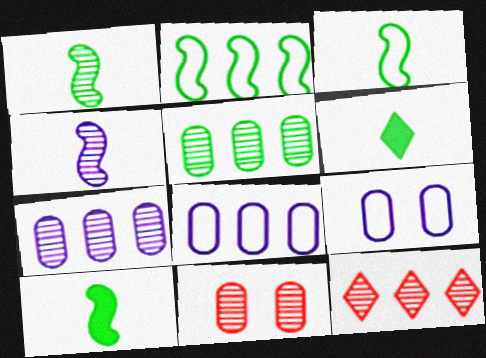[[1, 3, 10], 
[9, 10, 12]]